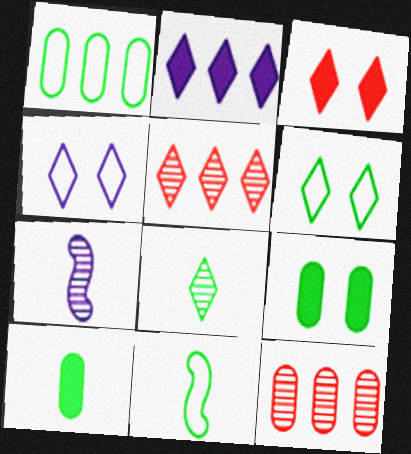[[1, 3, 7], 
[1, 6, 11], 
[8, 10, 11]]